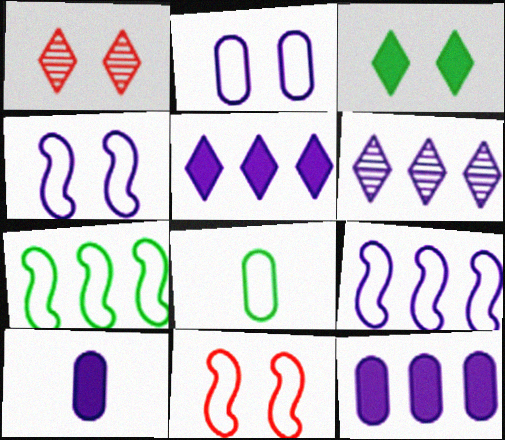[[1, 7, 10], 
[4, 6, 10], 
[6, 9, 12]]